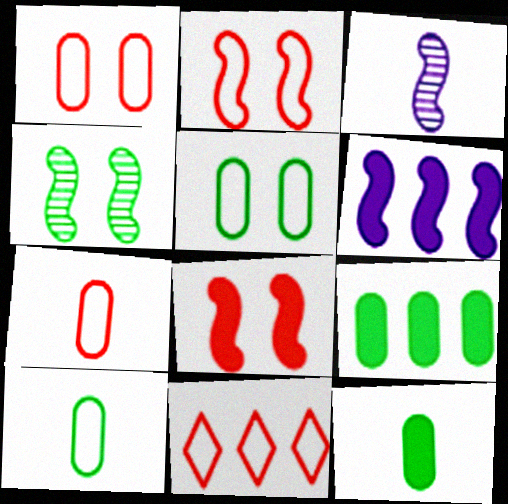[[2, 7, 11]]